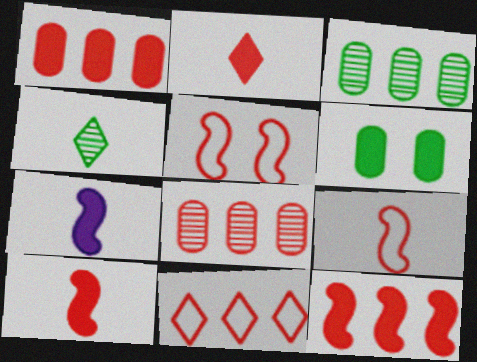[[2, 5, 8], 
[8, 11, 12]]